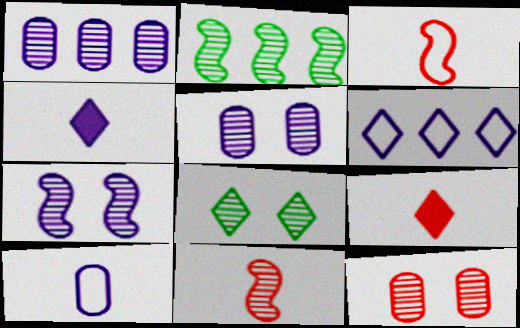[[1, 8, 11], 
[2, 7, 11], 
[6, 8, 9], 
[7, 8, 12]]